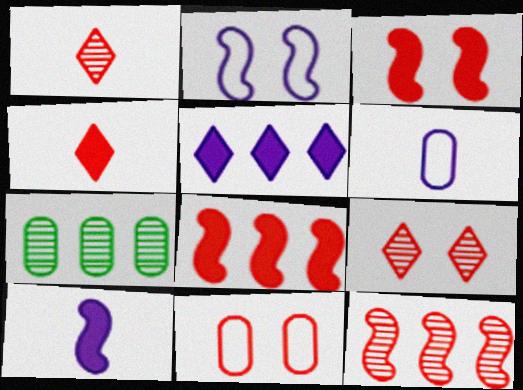[[1, 8, 11], 
[2, 4, 7], 
[3, 9, 11], 
[4, 11, 12]]